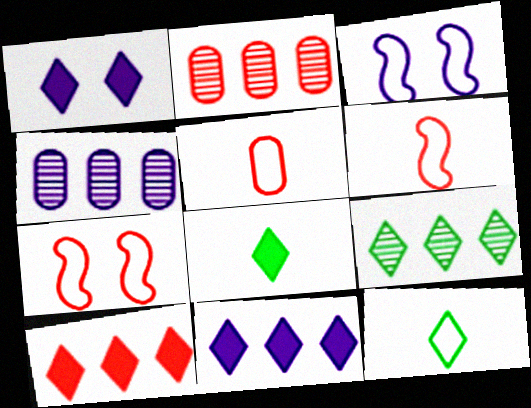[[1, 8, 10], 
[2, 3, 8], 
[4, 7, 8]]